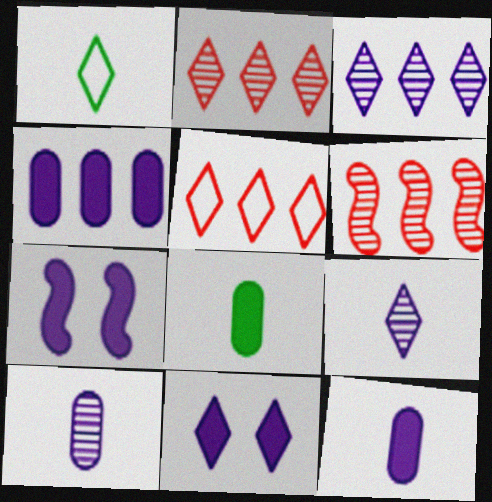[[1, 2, 11]]